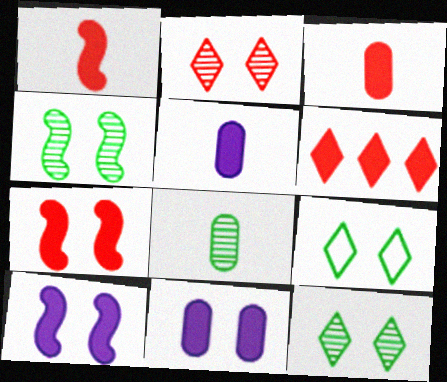[[3, 6, 7]]